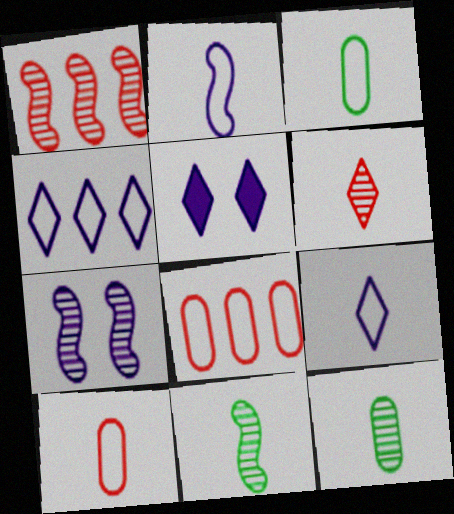[[1, 3, 5], 
[1, 7, 11], 
[5, 8, 11]]